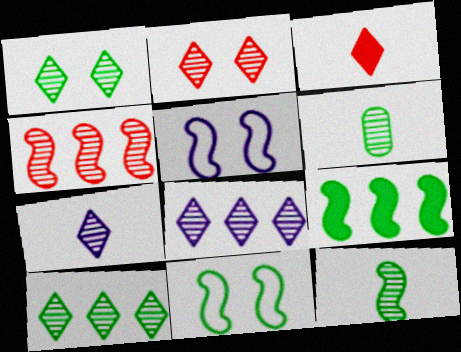[[2, 7, 10], 
[9, 11, 12]]